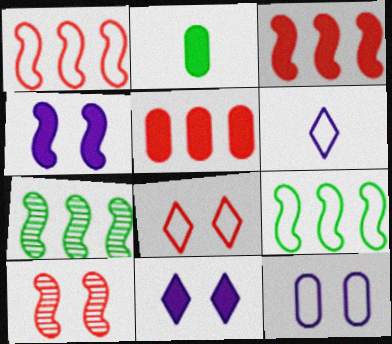[[2, 3, 11]]